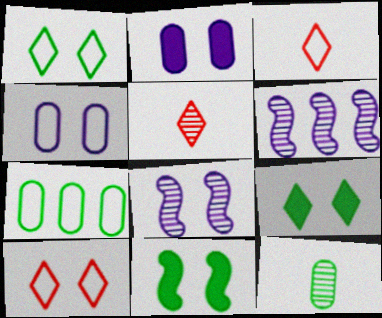[]